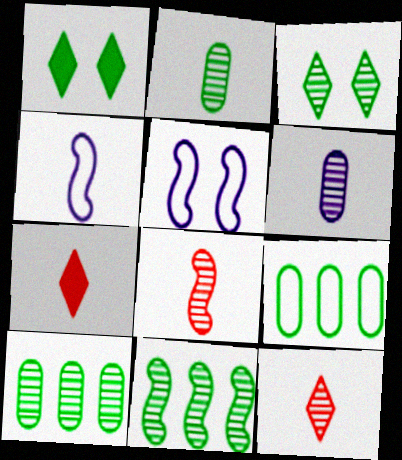[[2, 3, 11], 
[2, 4, 7], 
[5, 7, 10]]